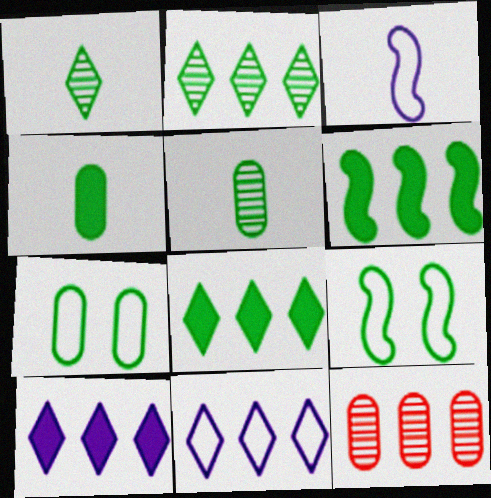[[1, 6, 7], 
[2, 4, 9], 
[5, 8, 9], 
[6, 11, 12]]